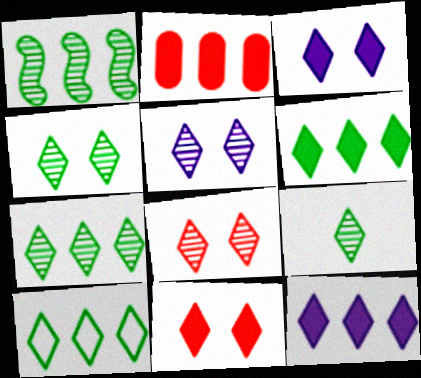[[4, 5, 8], 
[4, 7, 9], 
[6, 7, 10]]